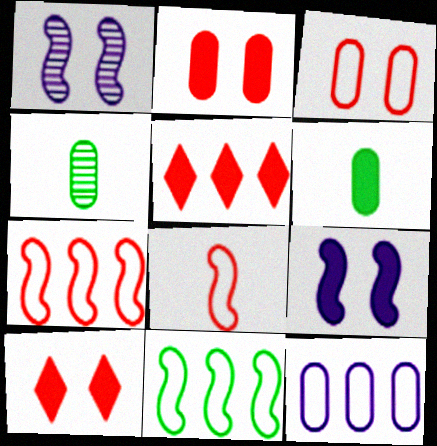[[2, 4, 12], 
[5, 6, 9]]